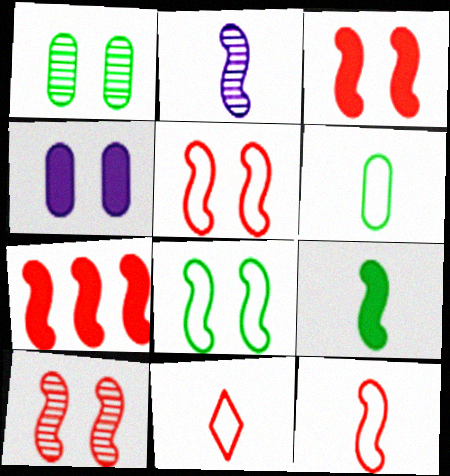[[2, 7, 8], 
[2, 9, 12], 
[3, 5, 10], 
[7, 10, 12]]